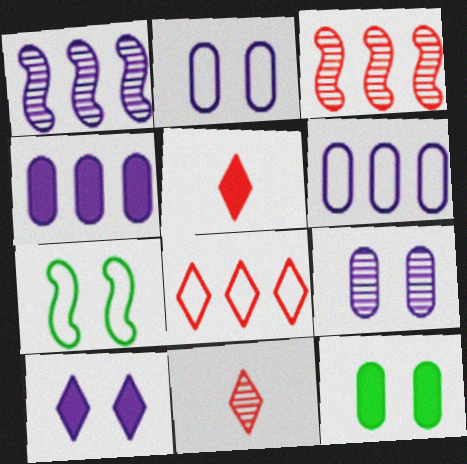[[4, 7, 11]]